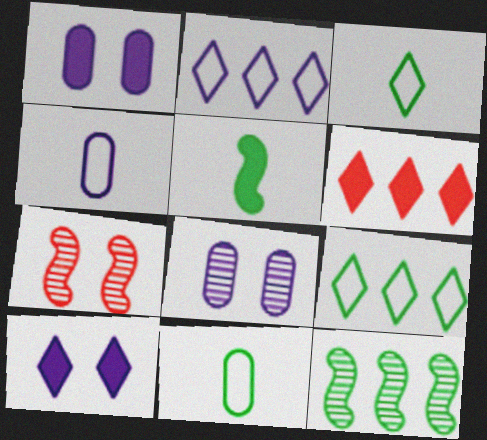[[1, 5, 6]]